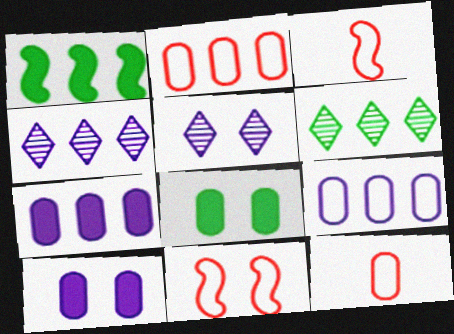[[1, 2, 4], 
[1, 5, 12], 
[3, 4, 8], 
[3, 6, 10], 
[5, 8, 11]]